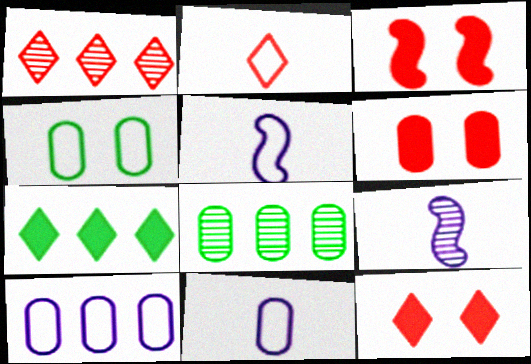[[1, 2, 12], 
[3, 6, 12], 
[5, 8, 12], 
[6, 8, 11]]